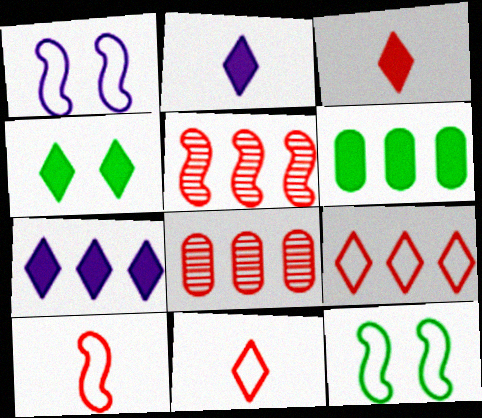[[2, 8, 12], 
[3, 4, 7]]